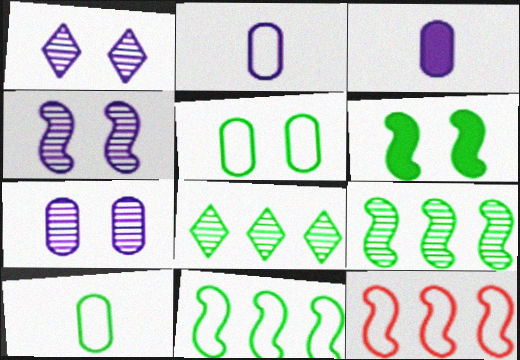[[1, 4, 7], 
[6, 8, 10]]